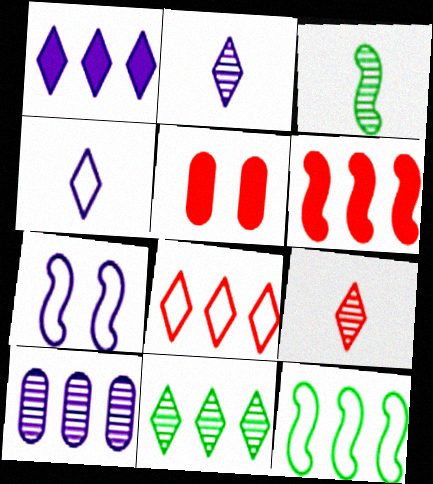[[1, 8, 11], 
[2, 5, 12], 
[3, 6, 7]]